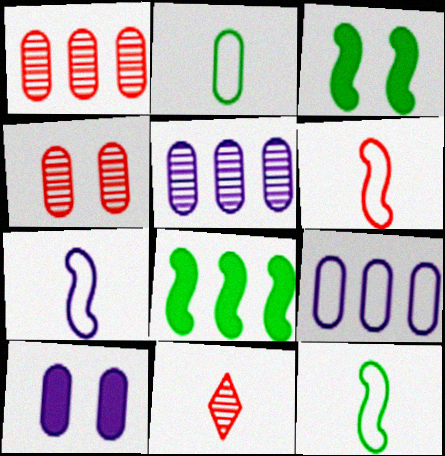[[1, 2, 10], 
[3, 9, 11], 
[6, 7, 12]]